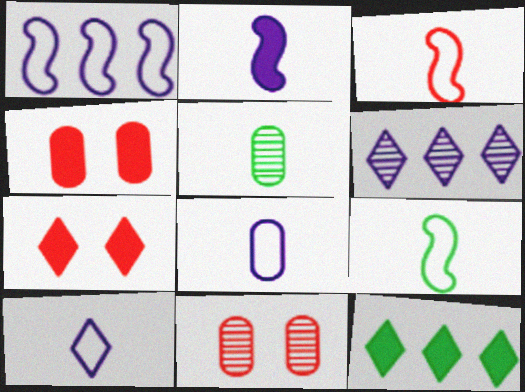[[1, 5, 7], 
[2, 4, 12], 
[4, 6, 9]]